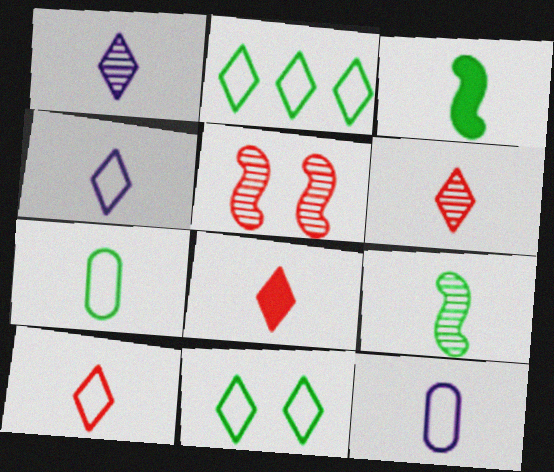[[3, 6, 12], 
[6, 8, 10], 
[8, 9, 12]]